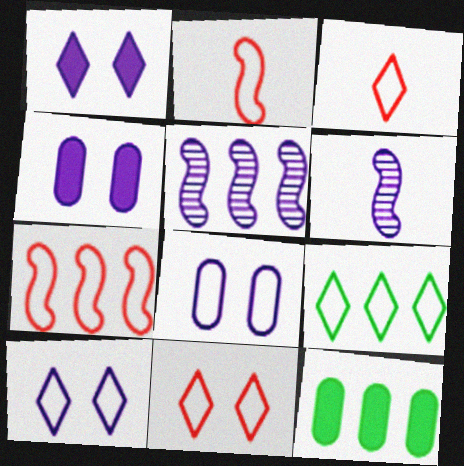[[2, 8, 9], 
[3, 9, 10], 
[6, 11, 12]]